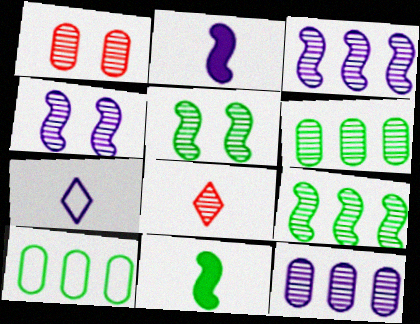[[4, 6, 8], 
[5, 8, 12]]